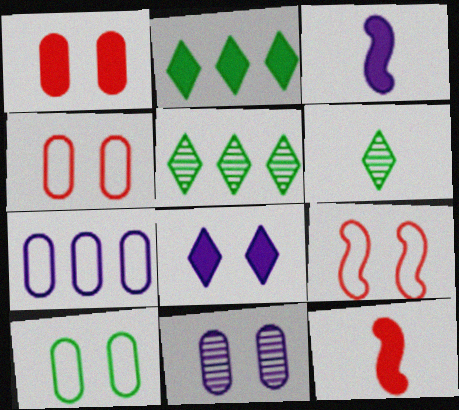[[1, 2, 3], 
[1, 10, 11], 
[3, 4, 5]]